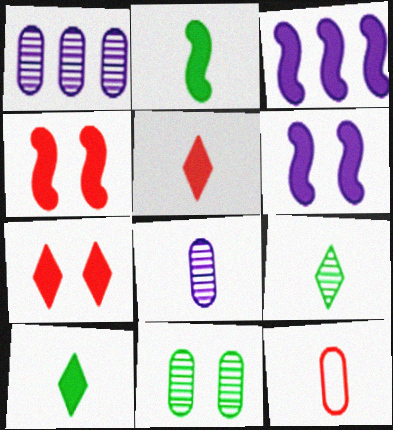[[2, 3, 4]]